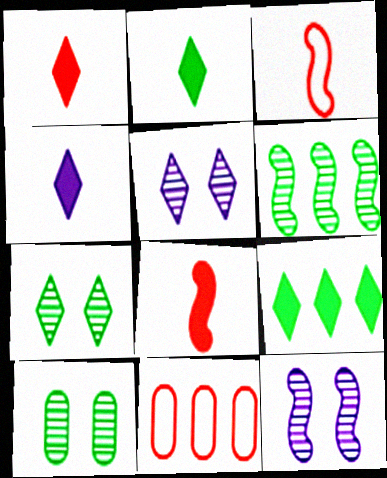[[1, 2, 4], 
[2, 11, 12]]